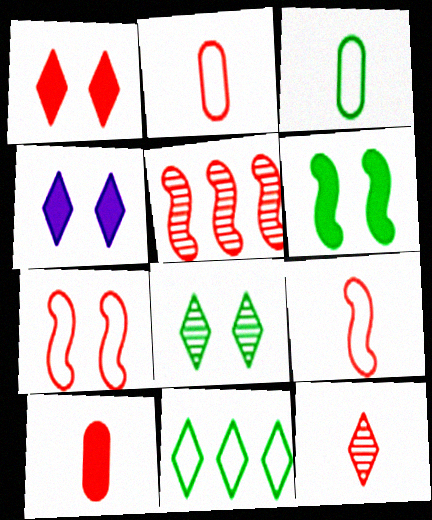[[1, 2, 5], 
[3, 4, 5], 
[4, 11, 12], 
[9, 10, 12]]